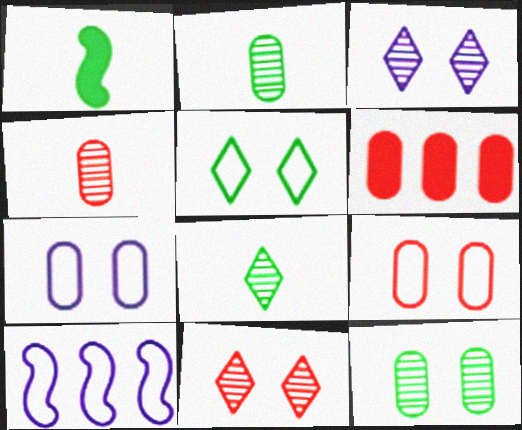[[2, 6, 7], 
[4, 6, 9]]